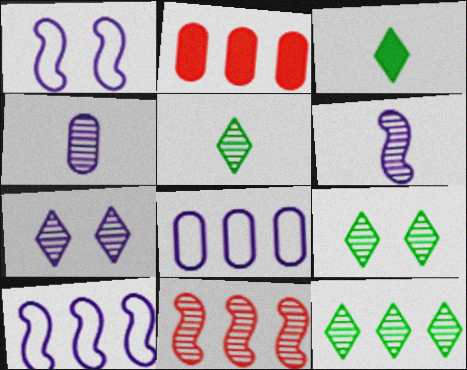[[1, 2, 5], 
[2, 10, 12], 
[4, 9, 11], 
[5, 9, 12]]